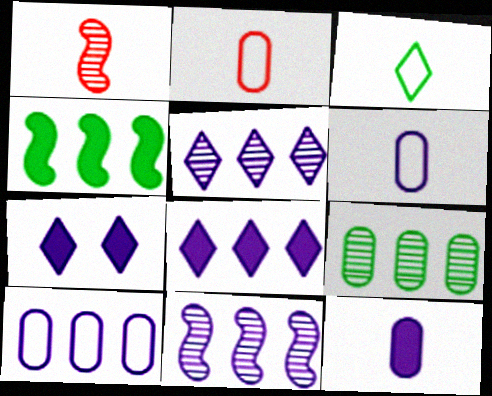[[1, 3, 12], 
[6, 7, 11], 
[8, 10, 11]]